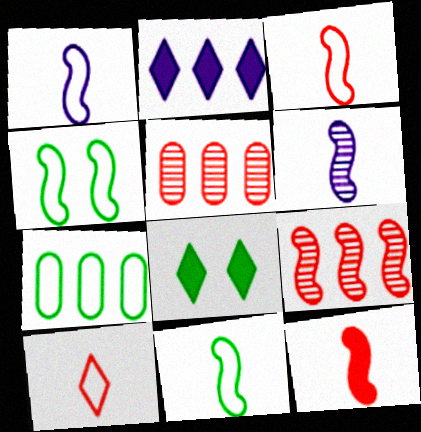[[1, 3, 11], 
[1, 5, 8], 
[2, 7, 9], 
[6, 11, 12]]